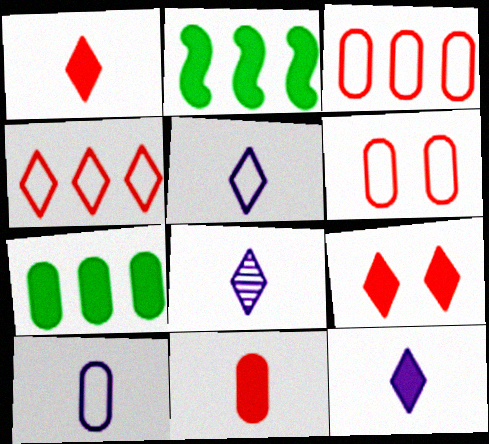[[2, 6, 8], 
[5, 8, 12]]